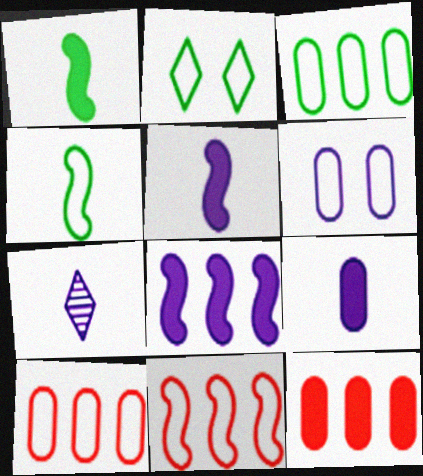[[2, 3, 4], 
[6, 7, 8]]